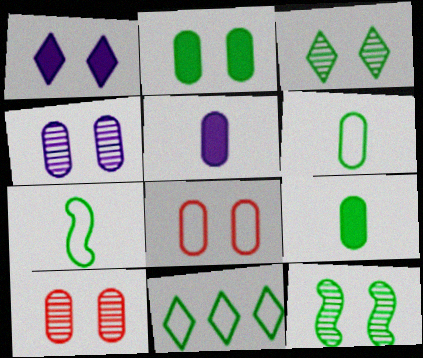[[1, 8, 12], 
[2, 4, 8], 
[9, 11, 12]]